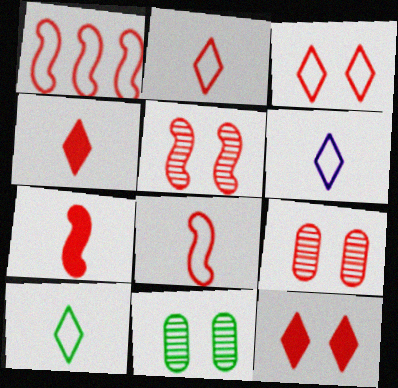[[1, 4, 9], 
[1, 5, 7], 
[2, 6, 10]]